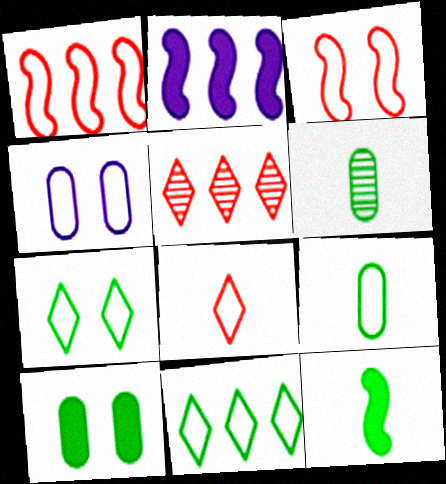[[3, 4, 7], 
[4, 5, 12]]